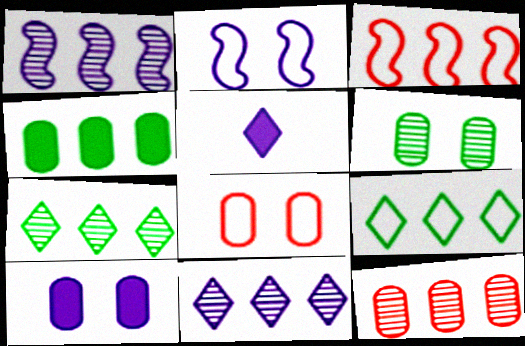[[1, 7, 12], 
[3, 4, 11], 
[3, 5, 6], 
[6, 8, 10]]